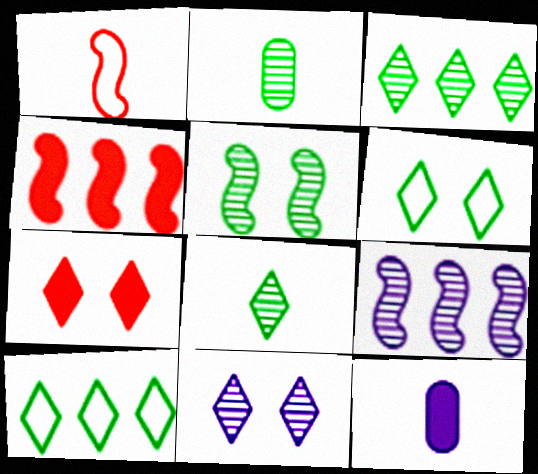[[1, 8, 12], 
[2, 3, 5], 
[6, 7, 11]]